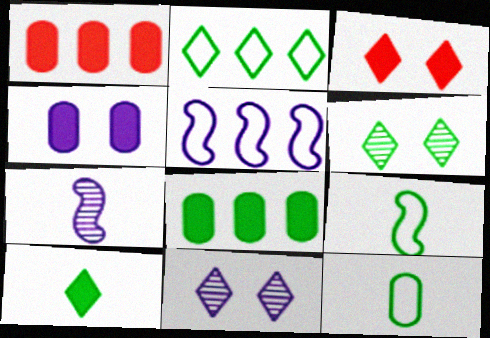[[1, 9, 11], 
[2, 6, 10], 
[6, 8, 9]]